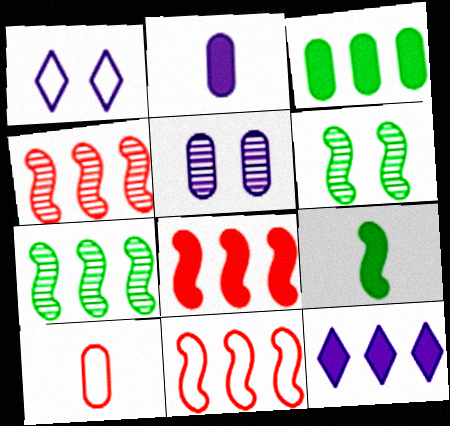[[3, 5, 10], 
[3, 8, 12], 
[4, 8, 11], 
[6, 10, 12]]